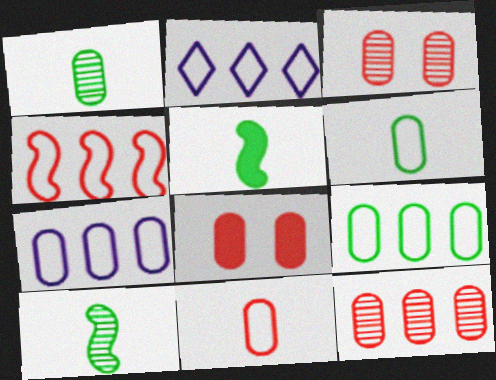[[1, 7, 8], 
[2, 3, 5], 
[2, 4, 9], 
[2, 8, 10], 
[8, 11, 12]]